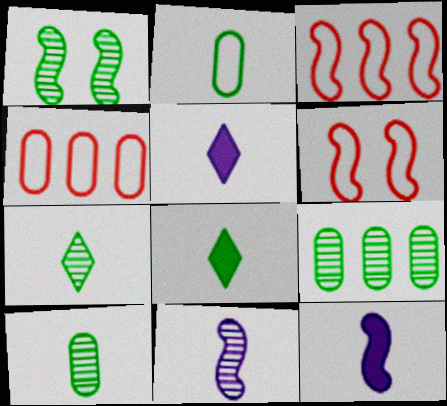[[1, 3, 12], 
[1, 4, 5], 
[1, 7, 9], 
[5, 6, 9]]